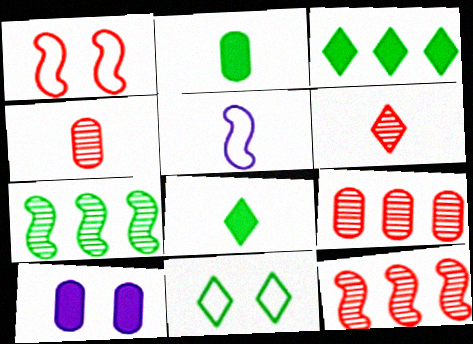[[2, 5, 6], 
[2, 7, 11], 
[4, 5, 8]]